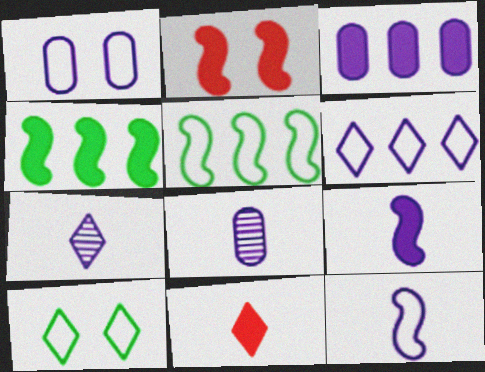[[1, 3, 8], 
[1, 6, 12], 
[2, 4, 9]]